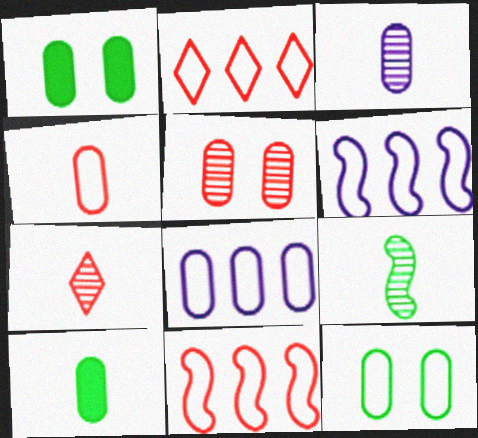[[1, 6, 7], 
[3, 4, 10], 
[3, 7, 9], 
[4, 8, 12], 
[5, 8, 10]]